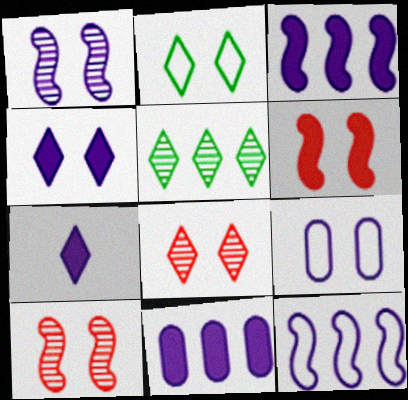[[1, 4, 9], 
[2, 4, 8]]